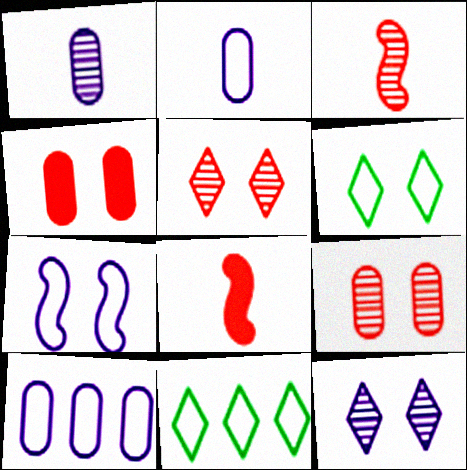[]